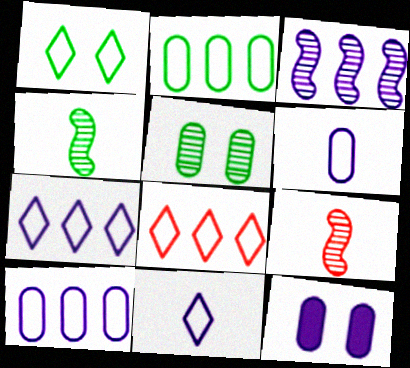[[1, 8, 11], 
[3, 11, 12], 
[4, 8, 12]]